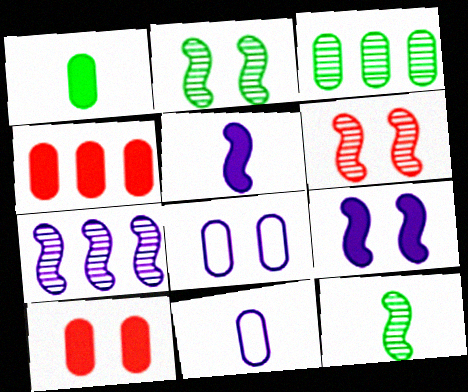[[3, 10, 11], 
[6, 7, 12]]